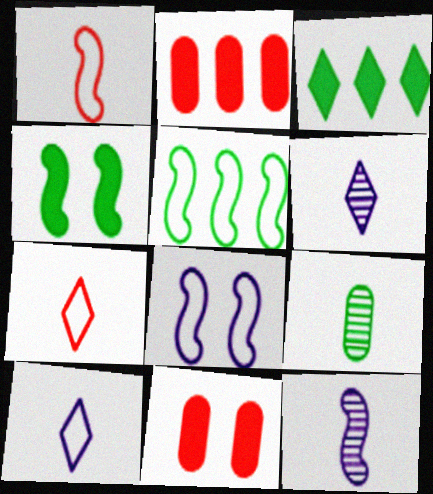[[1, 5, 8], 
[5, 6, 11]]